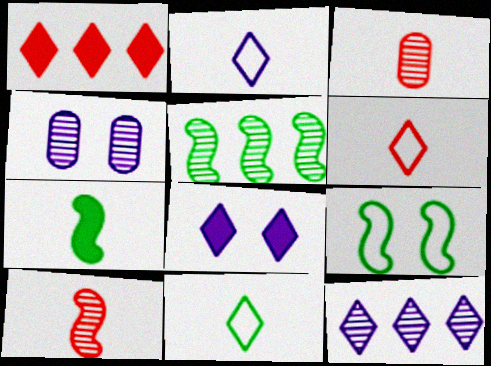[[2, 3, 7], 
[2, 6, 11], 
[2, 8, 12], 
[5, 7, 9]]